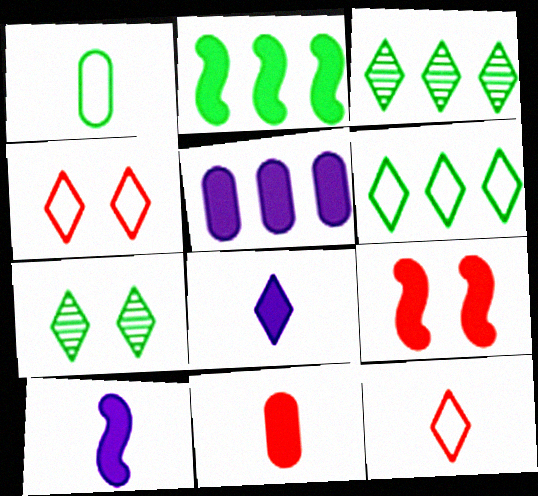[[1, 2, 7], 
[2, 9, 10], 
[3, 4, 8]]